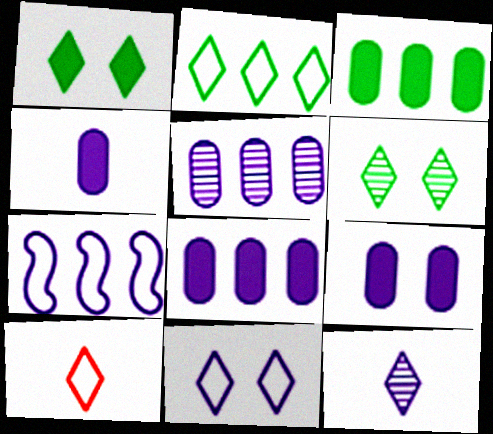[[2, 10, 11], 
[4, 8, 9], 
[7, 9, 12]]